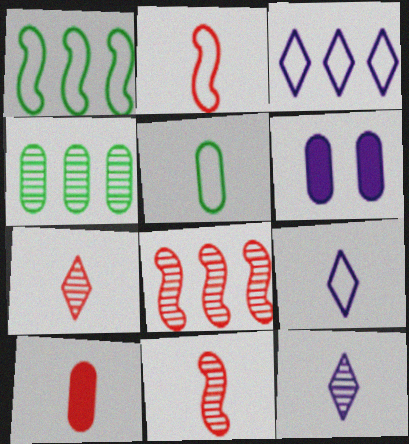[[1, 6, 7], 
[2, 5, 9], 
[2, 7, 10]]